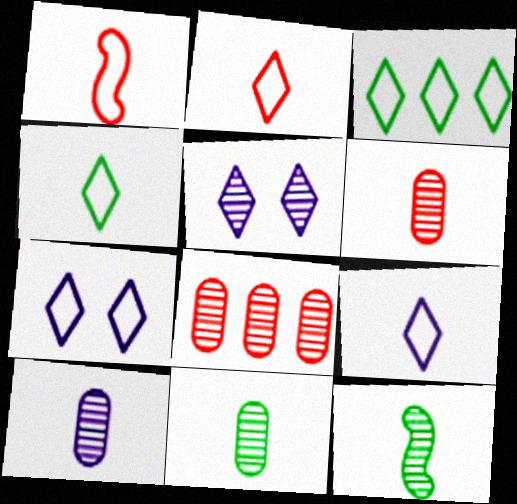[[2, 3, 7], 
[2, 4, 9], 
[5, 8, 12], 
[6, 10, 11]]